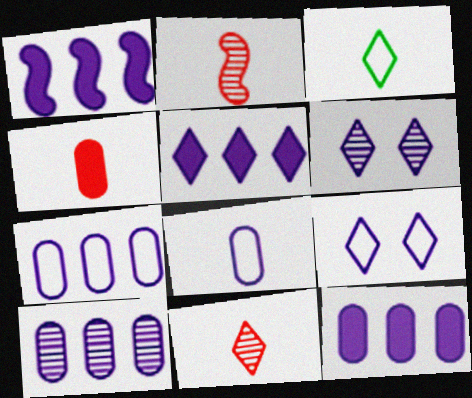[[1, 5, 12], 
[1, 6, 8], 
[7, 10, 12]]